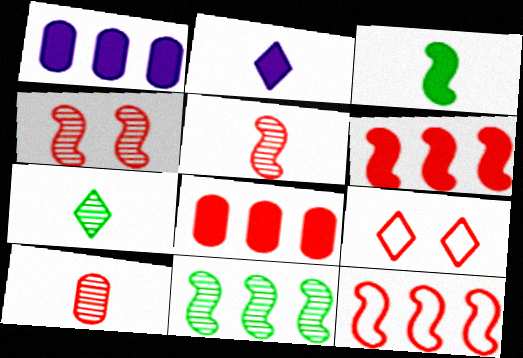[[5, 8, 9], 
[6, 9, 10]]